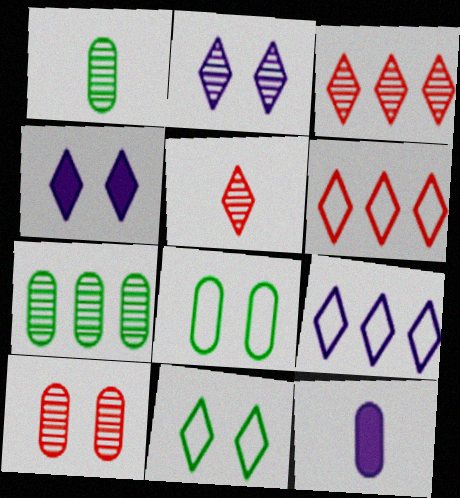[]